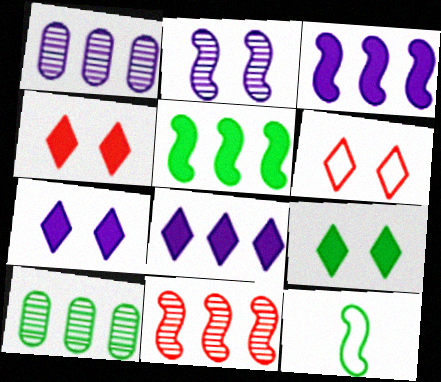[[1, 4, 12], 
[4, 7, 9], 
[9, 10, 12]]